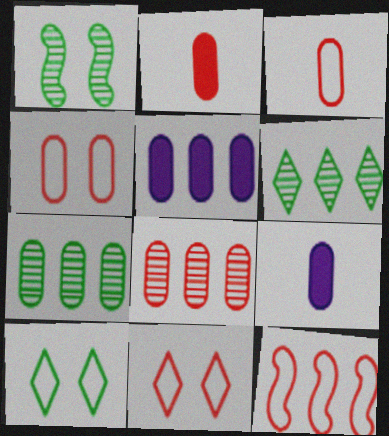[[2, 4, 8], 
[3, 11, 12], 
[4, 7, 9], 
[5, 6, 12]]